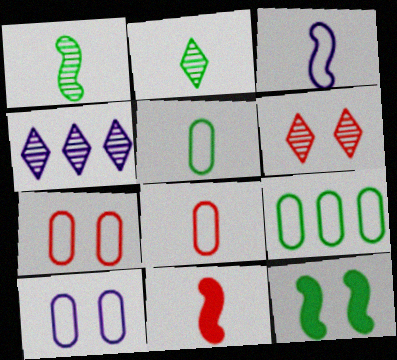[[1, 3, 11], 
[2, 4, 6], 
[2, 9, 12], 
[4, 8, 12], 
[6, 10, 12], 
[8, 9, 10]]